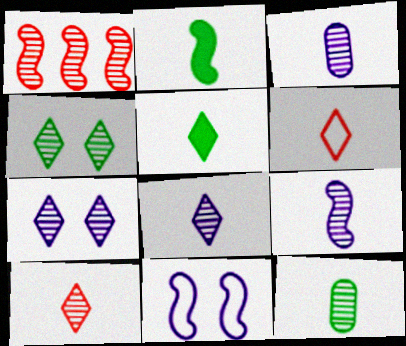[[1, 2, 11], 
[1, 3, 4], 
[1, 7, 12], 
[2, 3, 6], 
[3, 8, 9], 
[5, 6, 8], 
[9, 10, 12]]